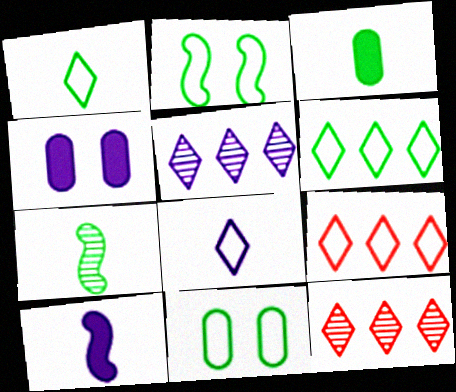[[1, 3, 7], 
[4, 7, 9], 
[10, 11, 12]]